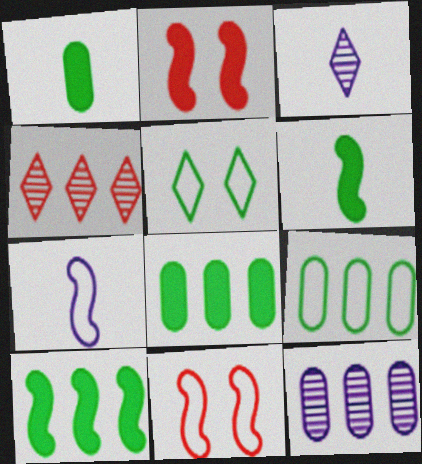[[2, 3, 9], 
[3, 8, 11]]